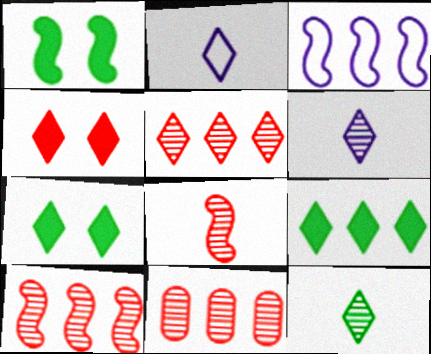[[1, 2, 11], 
[1, 3, 8], 
[2, 5, 7], 
[3, 9, 11], 
[5, 10, 11]]